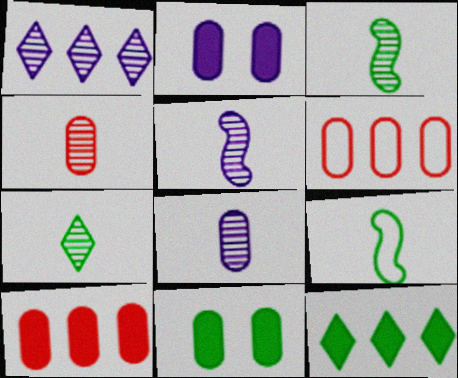[[4, 5, 7], 
[6, 8, 11]]